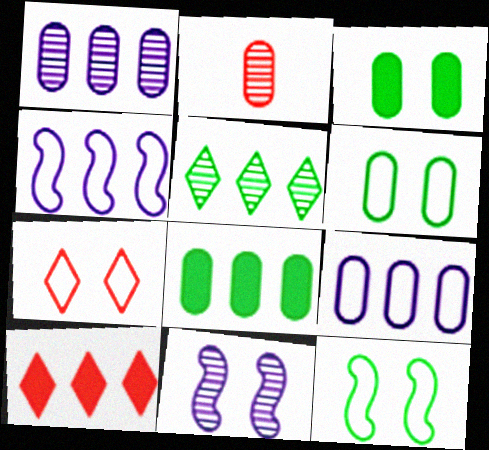[[2, 3, 9], 
[2, 5, 11], 
[3, 7, 11]]